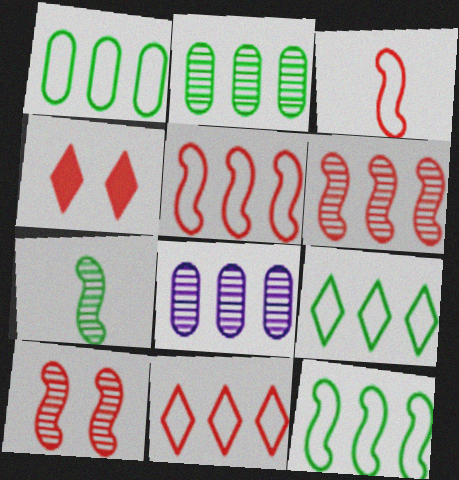[[1, 9, 12]]